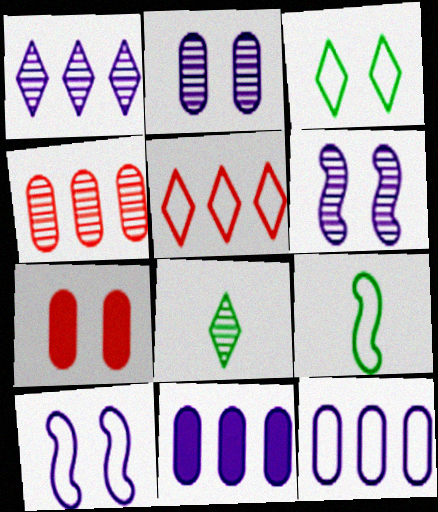[[1, 7, 9], 
[3, 6, 7], 
[4, 6, 8]]